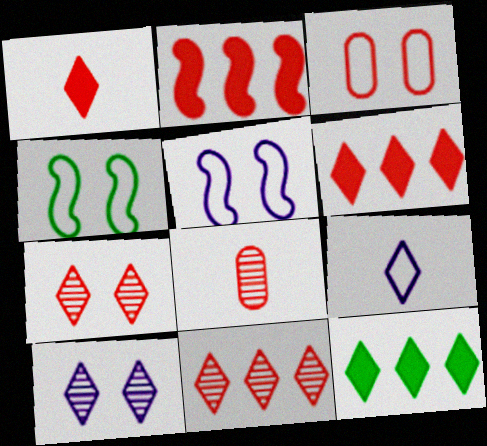[[5, 8, 12], 
[7, 9, 12]]